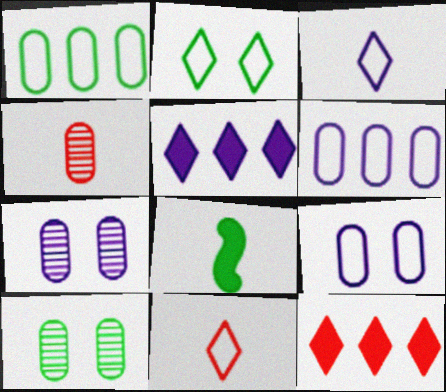[[3, 4, 8]]